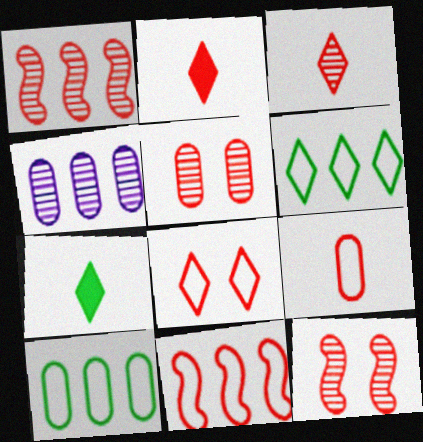[[1, 3, 5], 
[2, 5, 11], 
[8, 9, 11]]